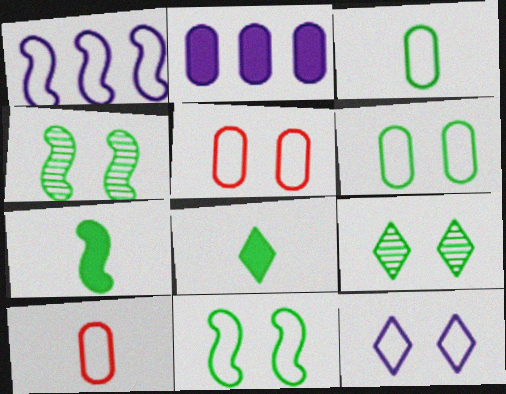[[5, 11, 12]]